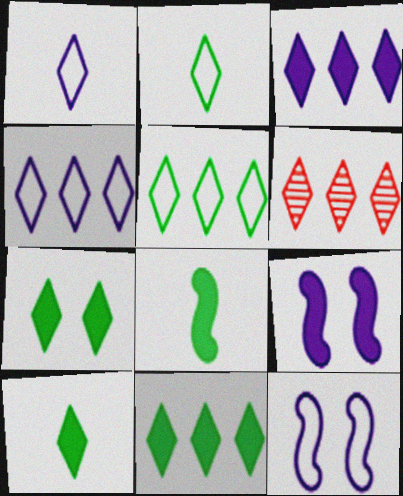[[1, 6, 7], 
[3, 5, 6], 
[4, 6, 11], 
[7, 10, 11]]